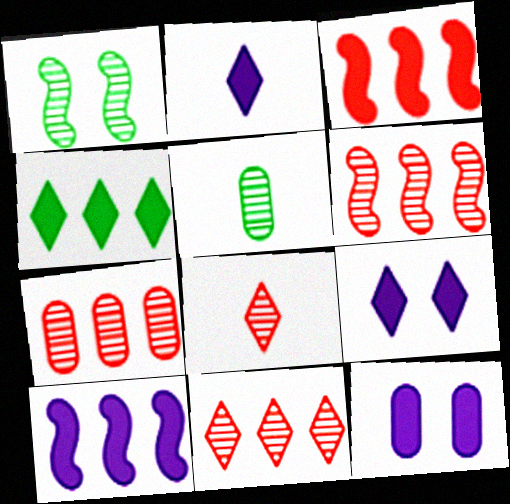[[2, 10, 12], 
[6, 7, 11]]